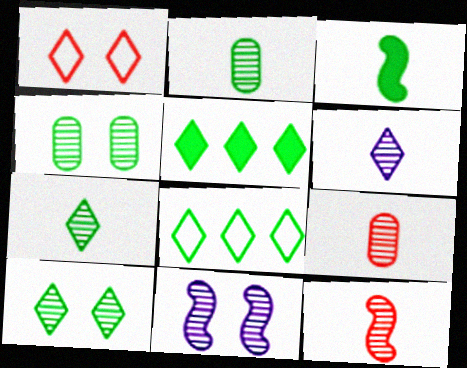[[1, 5, 6], 
[2, 6, 12], 
[3, 4, 8]]